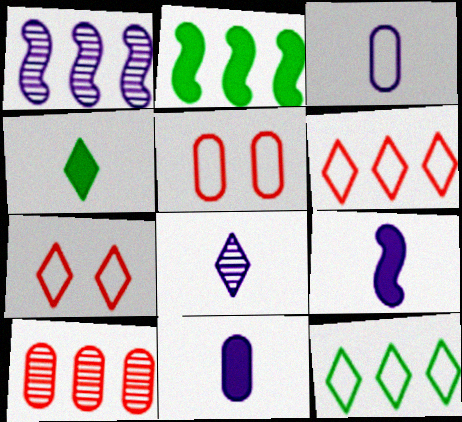[[1, 4, 5], 
[2, 5, 8], 
[3, 8, 9]]